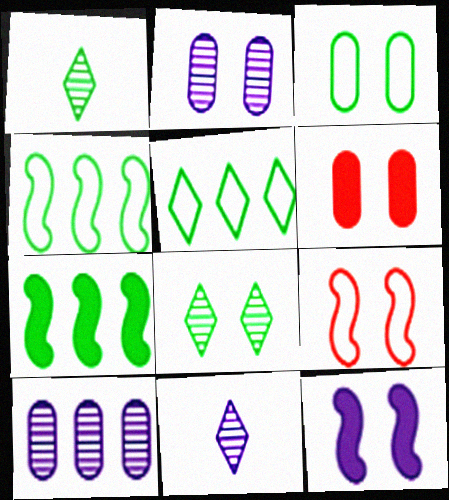[[1, 3, 7], 
[2, 3, 6], 
[4, 6, 11]]